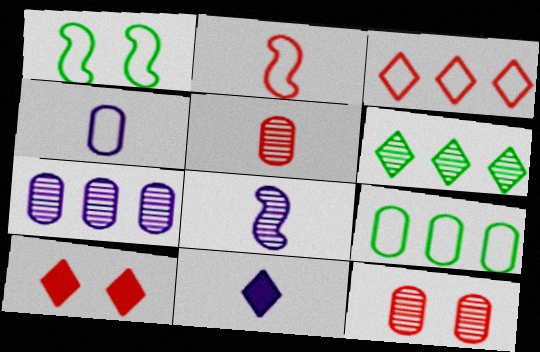[[1, 3, 4], 
[4, 8, 11], 
[6, 8, 12], 
[8, 9, 10]]